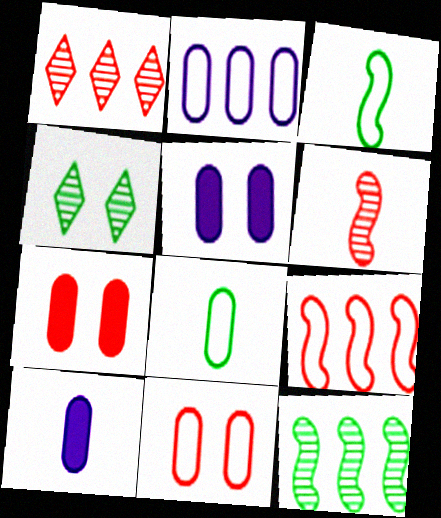[[1, 3, 5], 
[2, 8, 11], 
[4, 9, 10]]